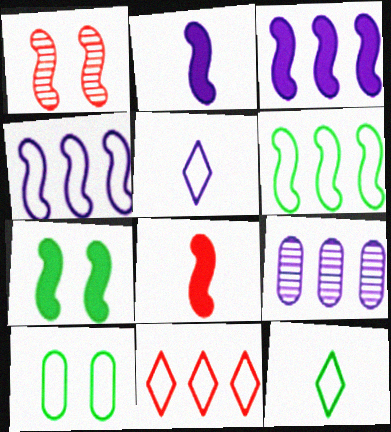[[1, 2, 6], 
[3, 7, 8], 
[6, 10, 12]]